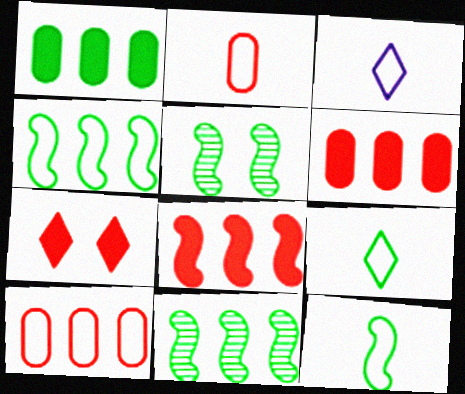[[1, 5, 9], 
[2, 3, 12], 
[3, 5, 6]]